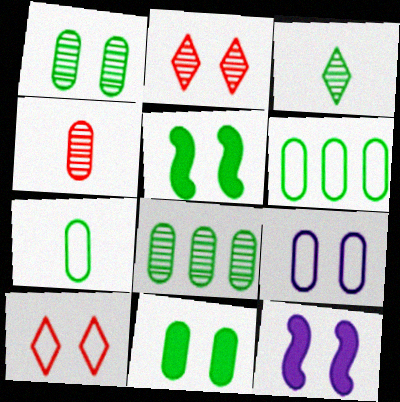[[1, 10, 12], 
[2, 5, 9], 
[3, 5, 6], 
[7, 8, 11]]